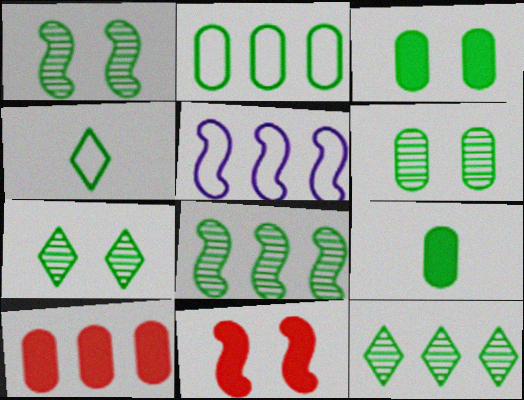[[1, 6, 7], 
[2, 6, 9], 
[3, 4, 8], 
[5, 10, 12]]